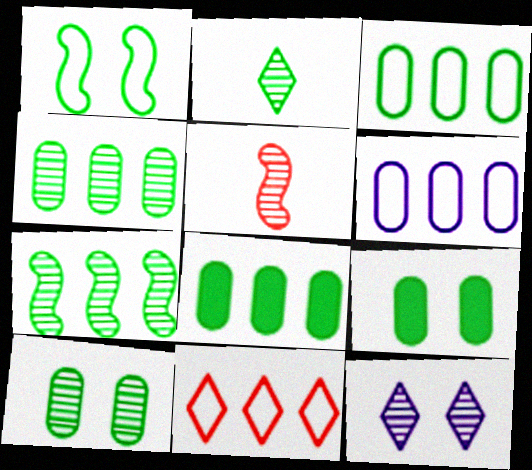[[1, 2, 8], 
[2, 7, 10], 
[3, 4, 8], 
[4, 5, 12]]